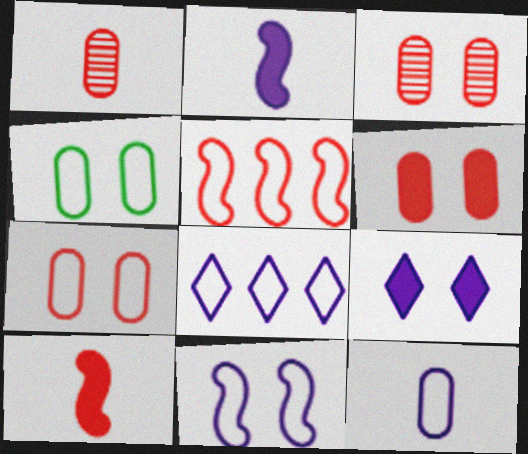[[3, 6, 7], 
[8, 11, 12]]